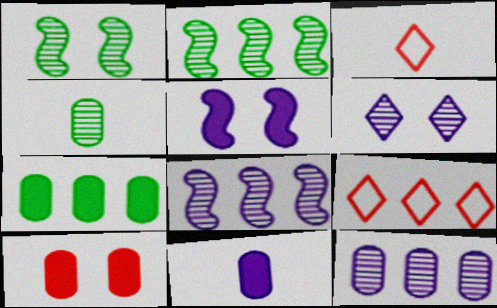[[1, 9, 11], 
[4, 5, 9], 
[7, 8, 9], 
[7, 10, 11]]